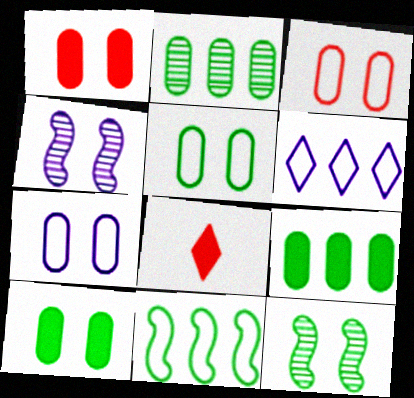[[3, 5, 7]]